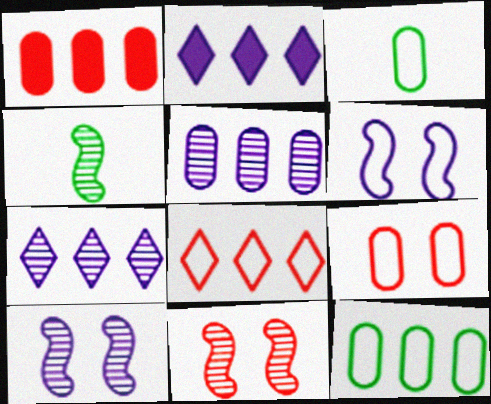[[1, 5, 12], 
[2, 3, 11], 
[2, 4, 9], 
[3, 6, 8]]